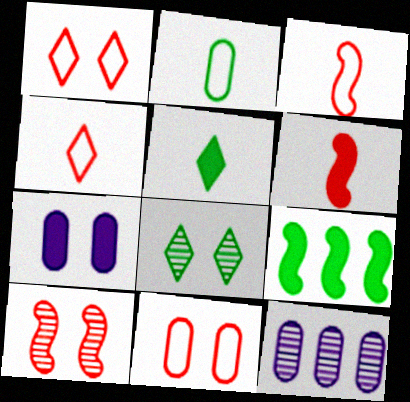[[2, 8, 9]]